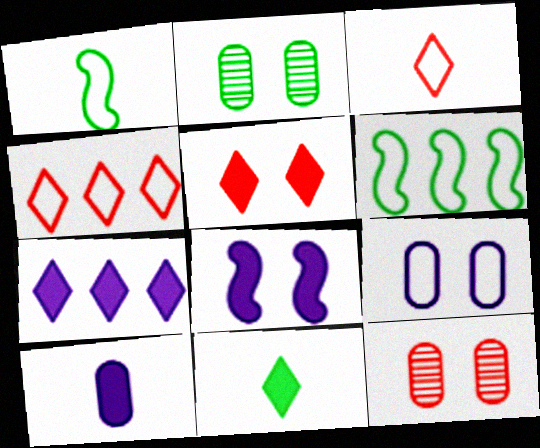[[1, 4, 9], 
[1, 7, 12], 
[2, 6, 11], 
[3, 6, 9], 
[5, 7, 11], 
[7, 8, 10]]